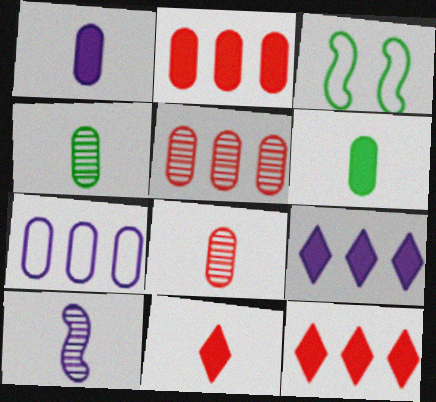[[3, 8, 9]]